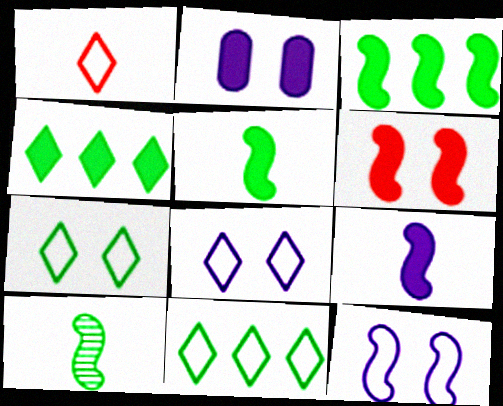[[1, 8, 11], 
[3, 6, 9]]